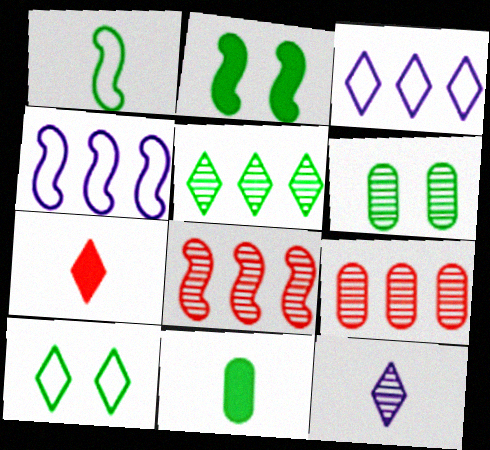[[2, 6, 10], 
[4, 6, 7], 
[6, 8, 12]]